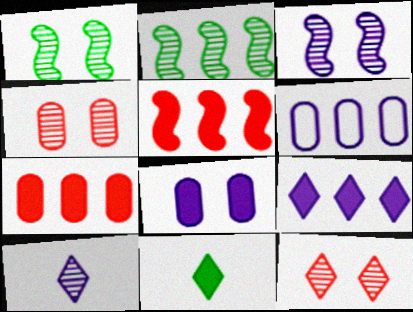[[2, 4, 10], 
[5, 8, 11]]